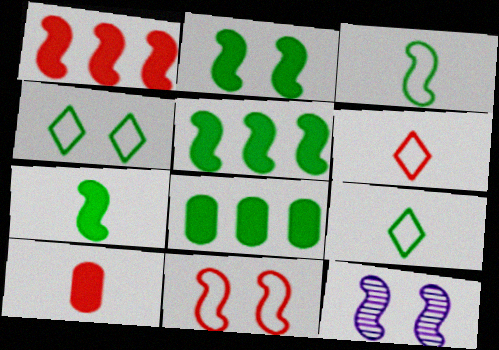[[1, 3, 12], 
[2, 5, 7], 
[2, 11, 12], 
[6, 8, 12]]